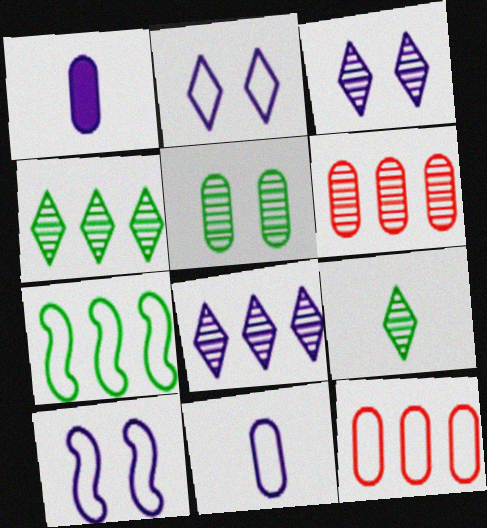[[1, 5, 12], 
[1, 8, 10]]